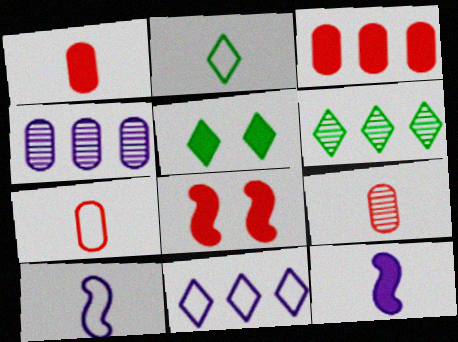[[1, 7, 9], 
[2, 4, 8], 
[2, 5, 6], 
[2, 7, 10], 
[2, 9, 12], 
[3, 5, 12]]